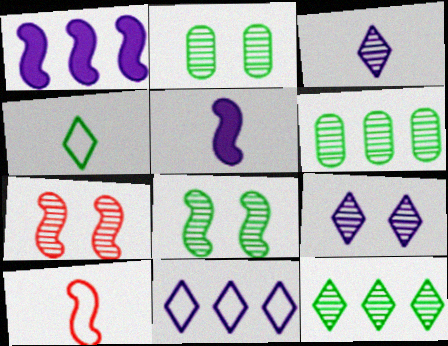[[1, 8, 10], 
[2, 7, 9], 
[3, 6, 7]]